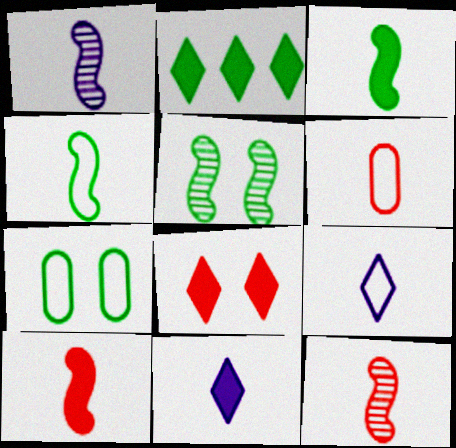[[1, 4, 10], 
[2, 8, 11], 
[4, 6, 9]]